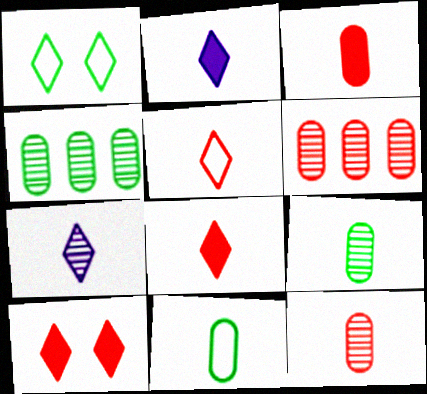[]